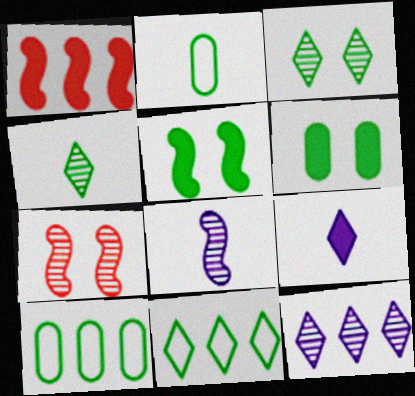[[1, 6, 9], 
[1, 10, 12], 
[4, 5, 10], 
[7, 9, 10]]